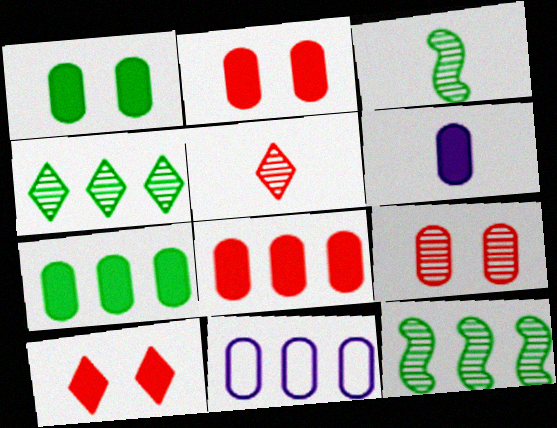[[1, 6, 8], 
[2, 6, 7], 
[3, 10, 11]]